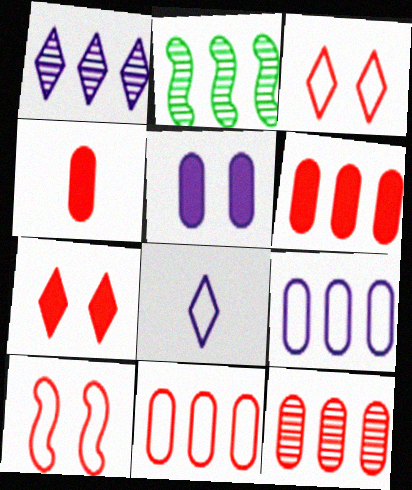[[1, 2, 12], 
[6, 11, 12]]